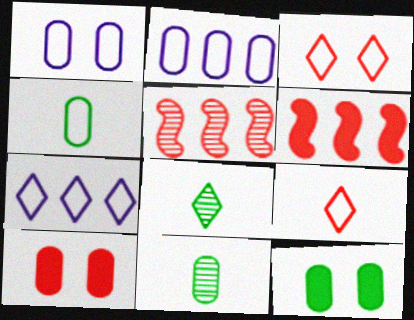[[1, 6, 8], 
[2, 10, 11], 
[5, 9, 10]]